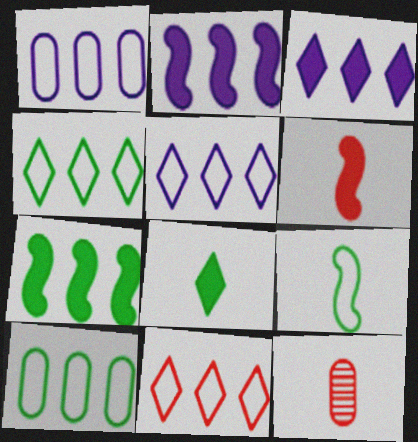[[4, 5, 11]]